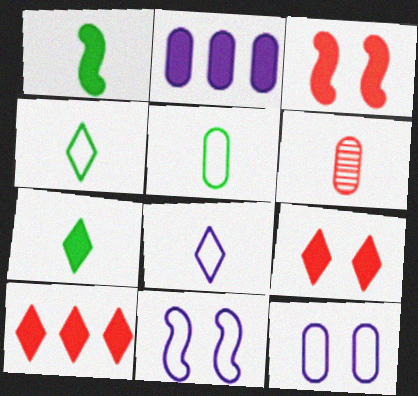[[1, 2, 9], 
[1, 6, 8], 
[2, 3, 7]]